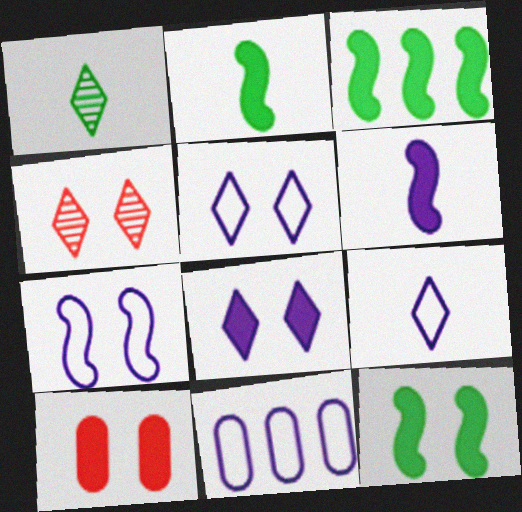[[2, 3, 12], 
[2, 4, 11], 
[7, 9, 11], 
[8, 10, 12]]